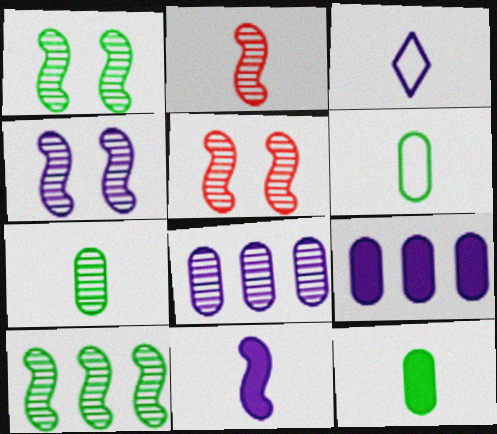[[1, 4, 5], 
[2, 3, 12], 
[2, 4, 10], 
[3, 4, 9], 
[6, 7, 12]]